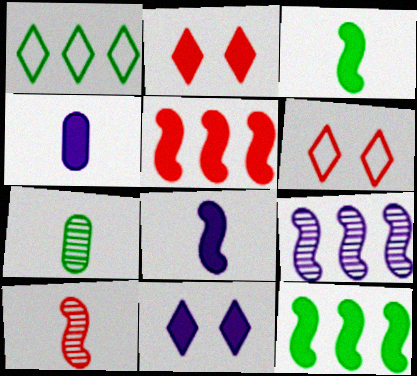[[2, 4, 12]]